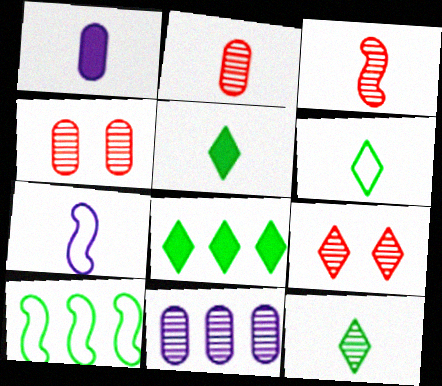[[1, 3, 6], 
[1, 9, 10], 
[2, 5, 7], 
[4, 7, 8], 
[5, 6, 12]]